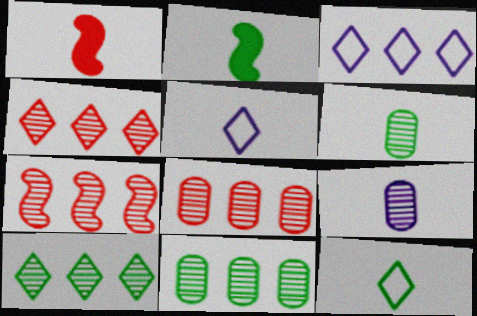[[1, 5, 6], 
[1, 9, 12], 
[2, 6, 12], 
[4, 7, 8]]